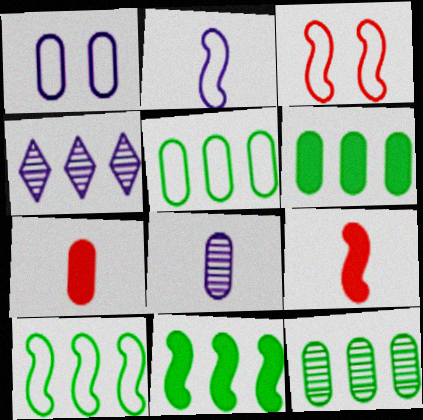[[1, 7, 12], 
[2, 3, 10], 
[5, 6, 12]]